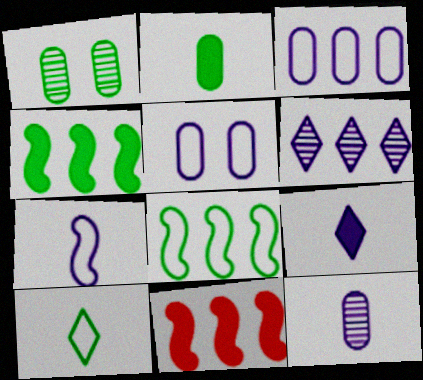[[1, 4, 10], 
[7, 9, 12]]